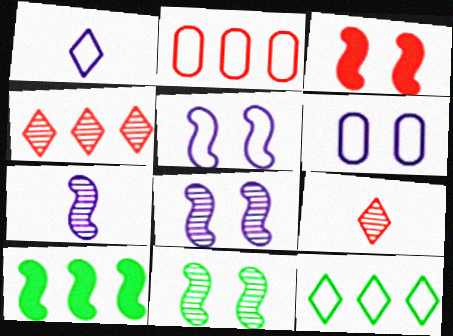[[2, 3, 9], 
[3, 5, 11], 
[6, 9, 10]]